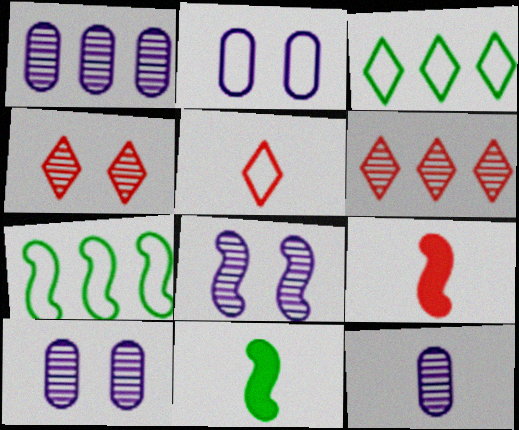[[1, 10, 12], 
[2, 5, 7], 
[2, 6, 11], 
[3, 9, 10], 
[5, 11, 12], 
[7, 8, 9]]